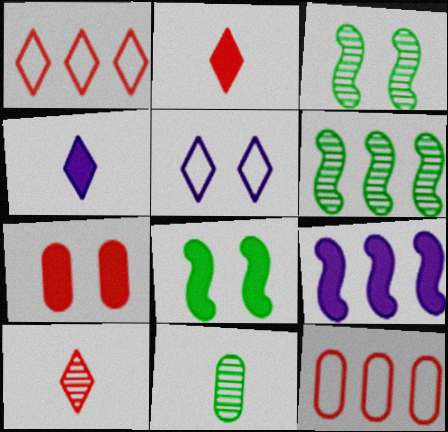[[3, 4, 12], 
[3, 5, 7]]